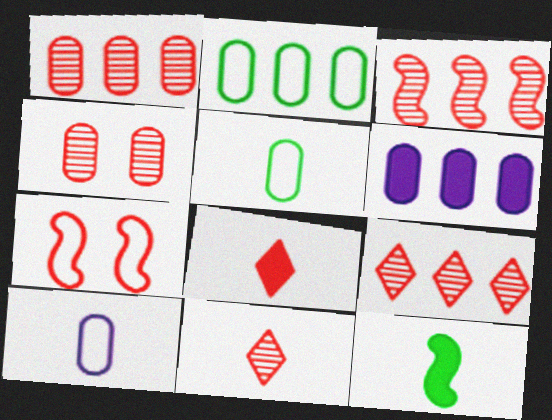[[1, 2, 6], 
[1, 3, 9], 
[1, 7, 8], 
[3, 4, 11], 
[4, 5, 6], 
[10, 11, 12]]